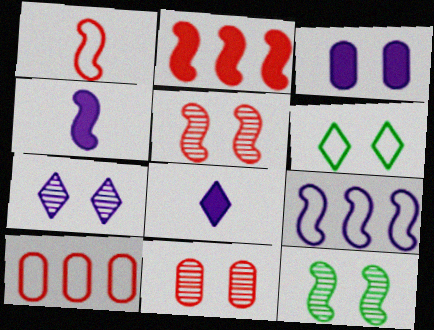[[1, 2, 5], 
[3, 5, 6], 
[7, 11, 12], 
[8, 10, 12]]